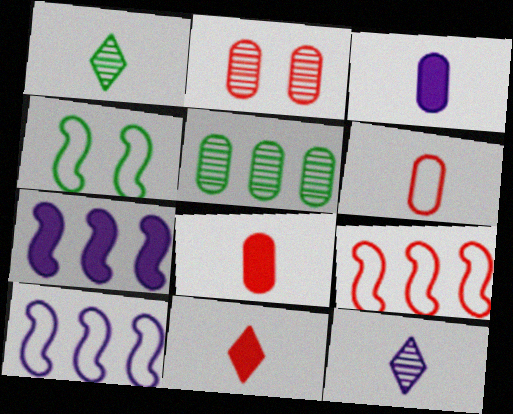[[2, 9, 11]]